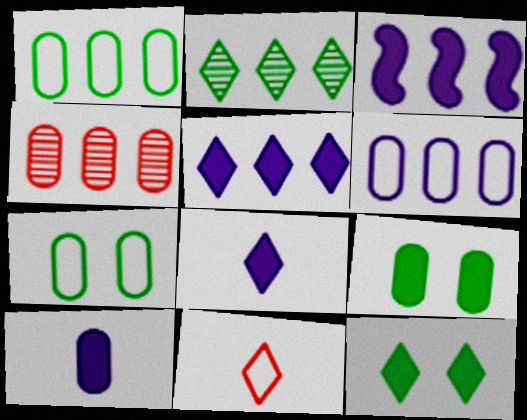[[4, 7, 10]]